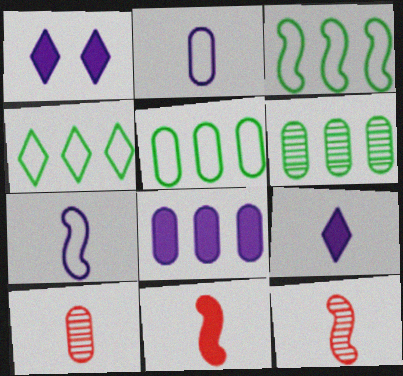[[1, 3, 10], 
[1, 5, 12], 
[3, 4, 5]]